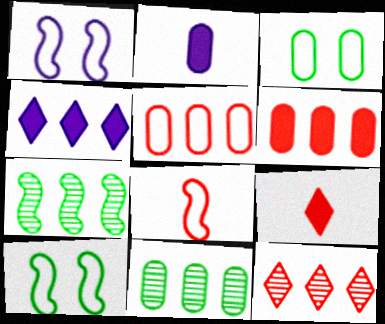[[1, 9, 11], 
[2, 10, 12], 
[4, 5, 7]]